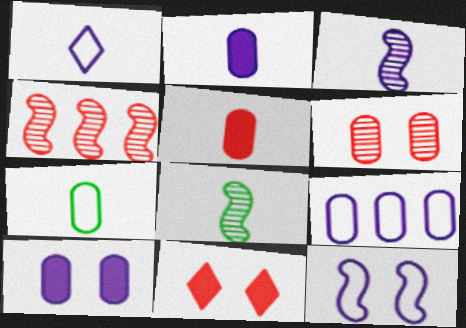[[1, 2, 3], 
[1, 5, 8], 
[1, 9, 12], 
[8, 9, 11]]